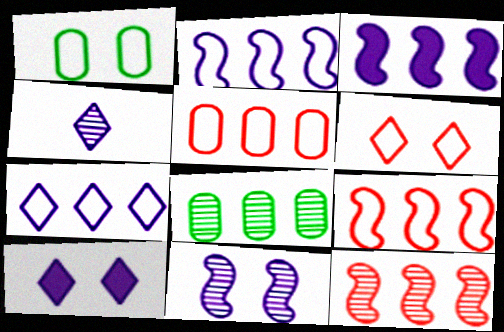[[4, 7, 10]]